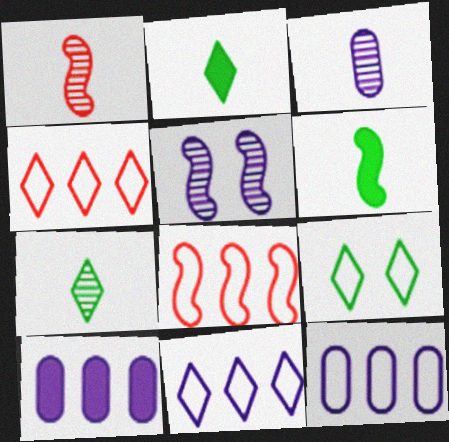[[1, 3, 7], 
[1, 9, 10], 
[5, 6, 8]]